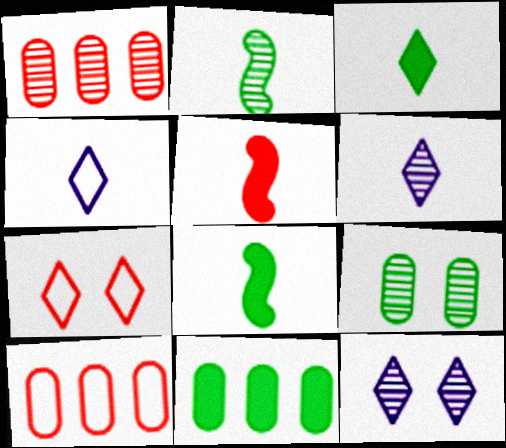[[1, 2, 12], 
[1, 5, 7], 
[8, 10, 12]]